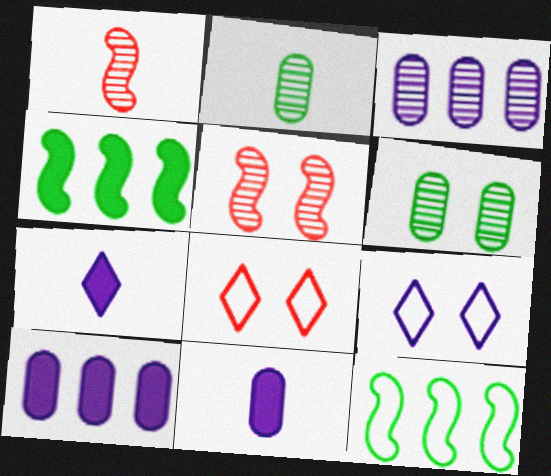[]